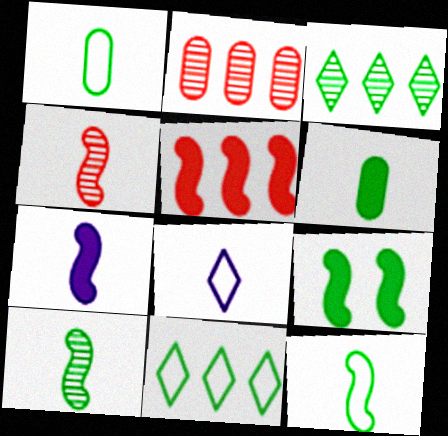[[1, 3, 9], 
[2, 8, 9], 
[4, 6, 8], 
[4, 7, 12], 
[5, 7, 9]]